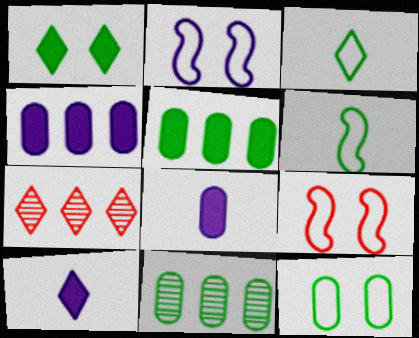[[1, 6, 11], 
[9, 10, 11]]